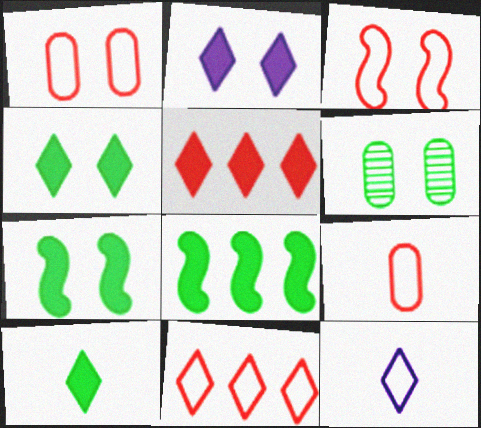[[2, 3, 6], 
[2, 5, 10], 
[3, 9, 11]]